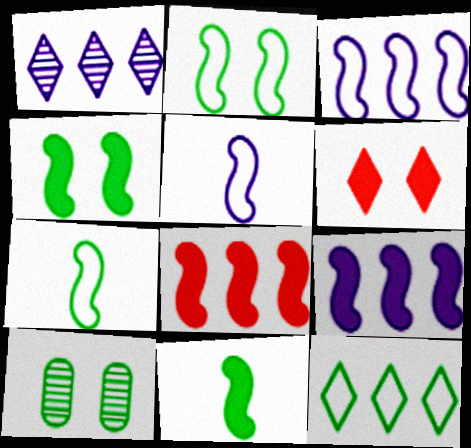[[10, 11, 12]]